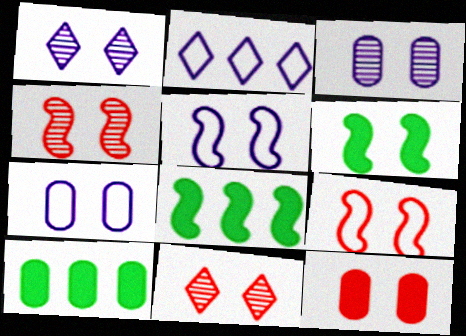[[4, 5, 6], 
[6, 7, 11], 
[9, 11, 12]]